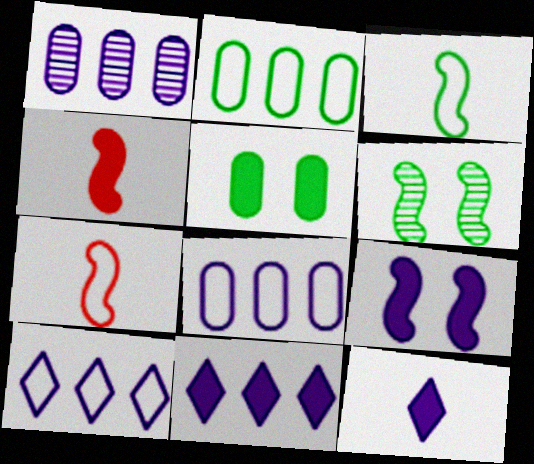[[4, 5, 11]]